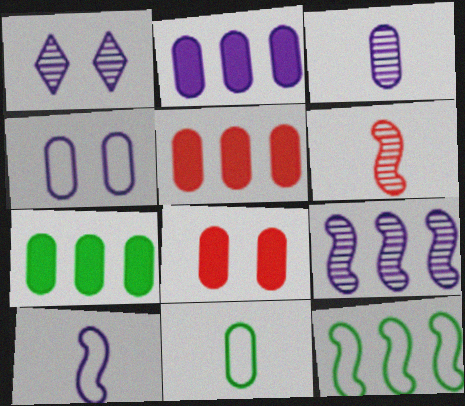[[1, 2, 10], 
[1, 3, 9], 
[2, 3, 4], 
[2, 5, 7]]